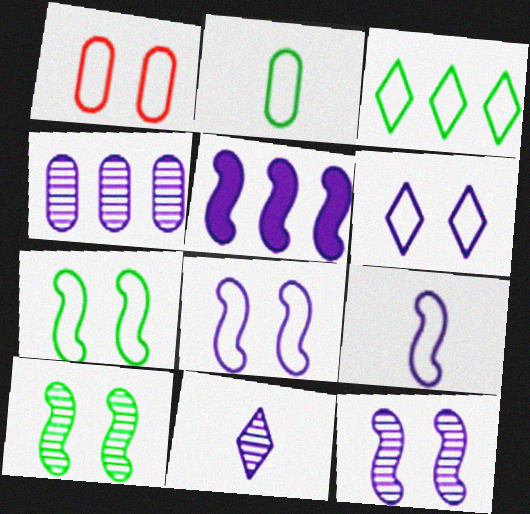[[1, 3, 9], 
[1, 6, 7], 
[2, 3, 7], 
[4, 11, 12], 
[5, 9, 12]]